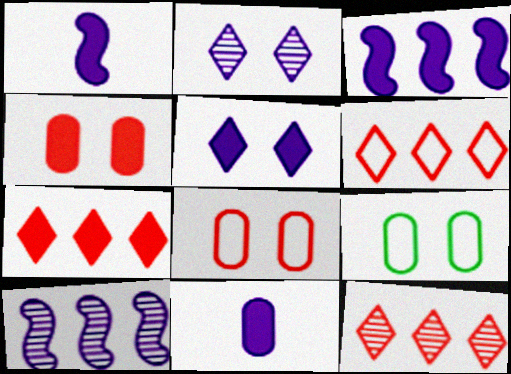[[1, 9, 12], 
[3, 5, 11], 
[6, 7, 12]]